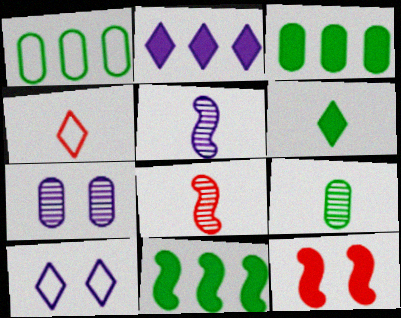[[3, 8, 10], 
[4, 7, 11]]